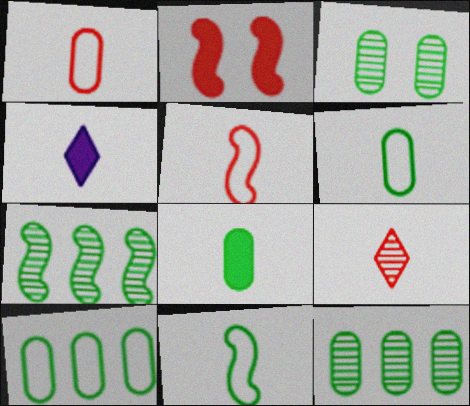[[3, 8, 10]]